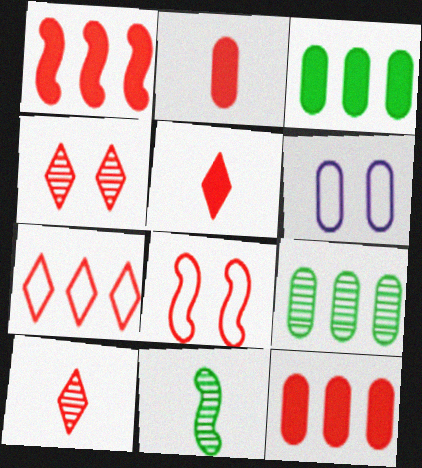[[2, 6, 9], 
[4, 5, 7], 
[8, 10, 12]]